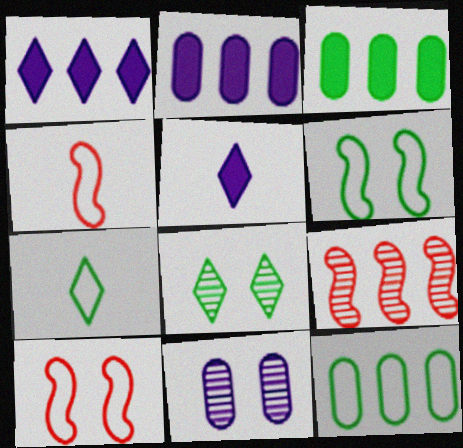[[1, 9, 12], 
[2, 4, 8], 
[6, 7, 12]]